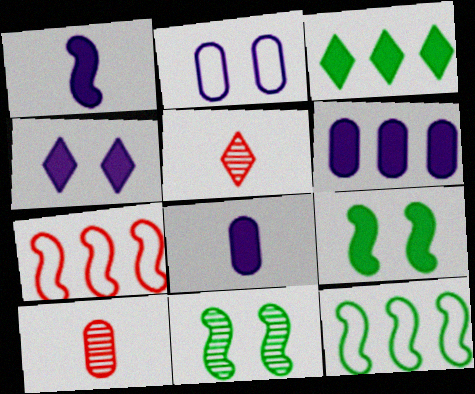[[1, 4, 6], 
[1, 7, 11], 
[4, 10, 12]]